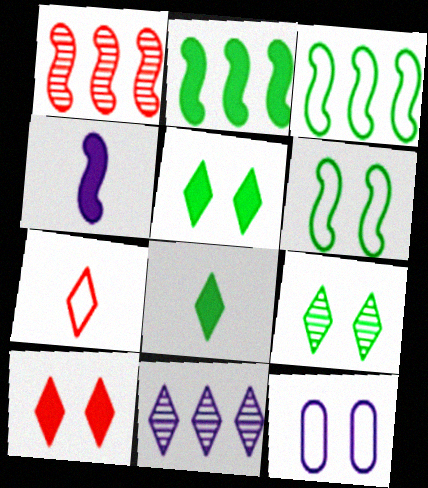[[1, 4, 6], 
[1, 8, 12], 
[3, 7, 12], 
[4, 11, 12], 
[5, 7, 11]]